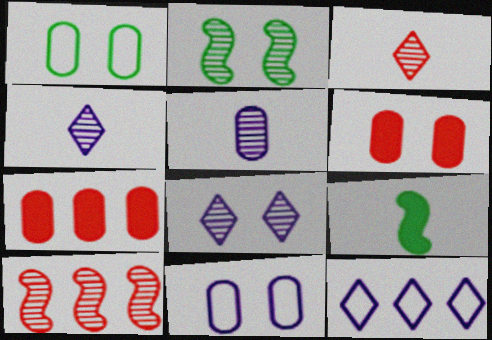[[1, 5, 7]]